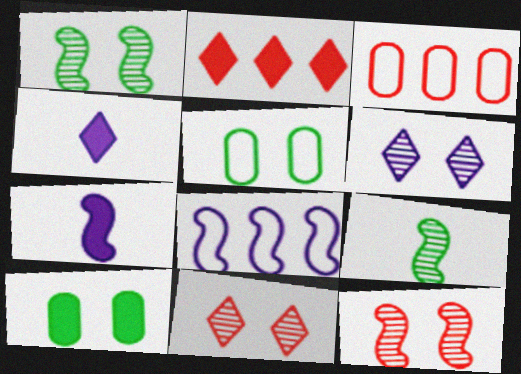[[1, 3, 4], 
[2, 7, 10]]